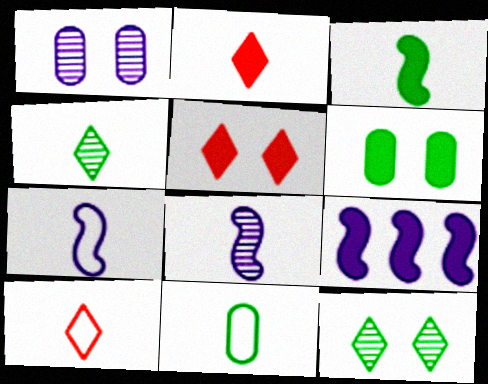[[2, 6, 9], 
[2, 8, 11], 
[3, 4, 11], 
[7, 10, 11]]